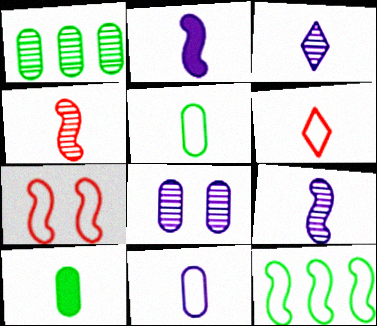[[2, 3, 11], 
[6, 9, 10]]